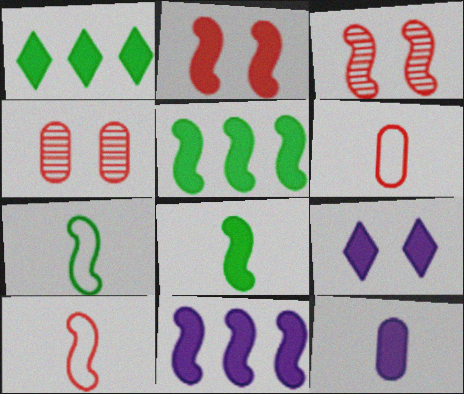[[1, 2, 12], 
[2, 8, 11], 
[3, 7, 11], 
[9, 11, 12]]